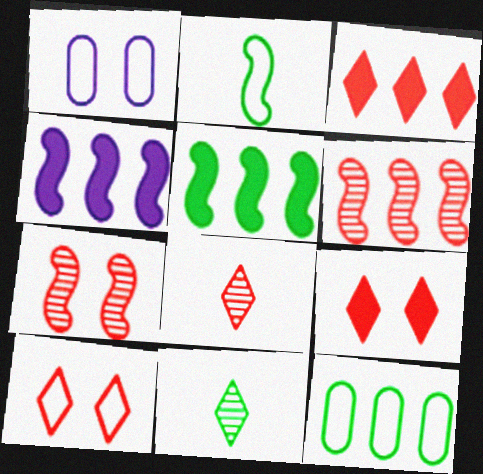[[1, 5, 8], 
[2, 4, 7], 
[3, 8, 10]]